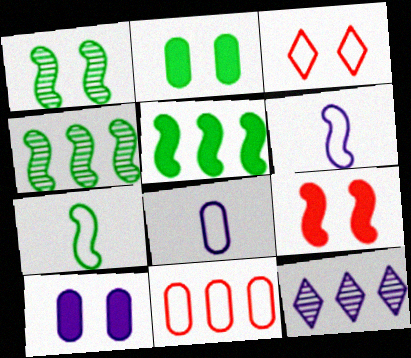[[1, 3, 10], 
[1, 5, 7], 
[4, 6, 9], 
[5, 11, 12], 
[6, 10, 12]]